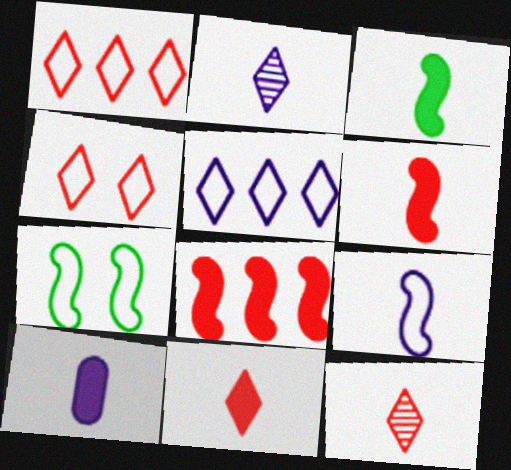[[2, 9, 10], 
[3, 10, 11]]